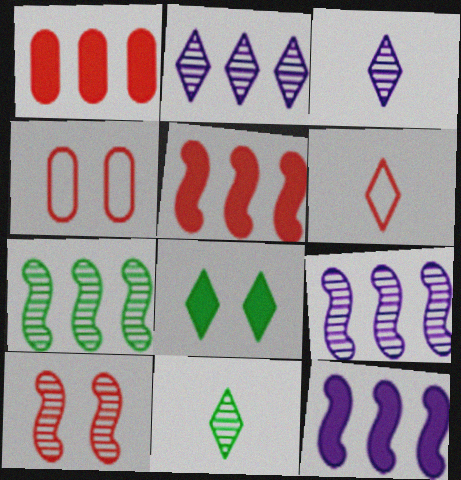[[1, 6, 10], 
[2, 6, 8], 
[4, 11, 12]]